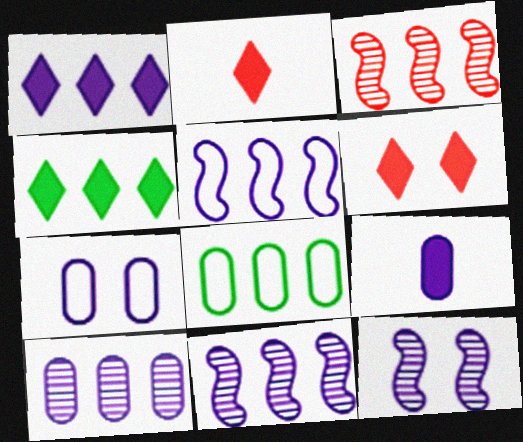[[1, 3, 8], 
[1, 5, 10], 
[2, 8, 12], 
[7, 9, 10]]